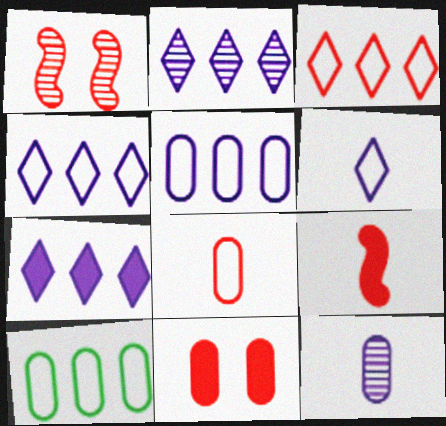[[2, 4, 7], 
[10, 11, 12]]